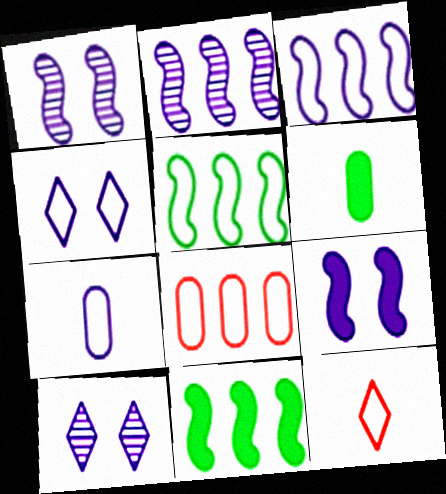[[3, 4, 7]]